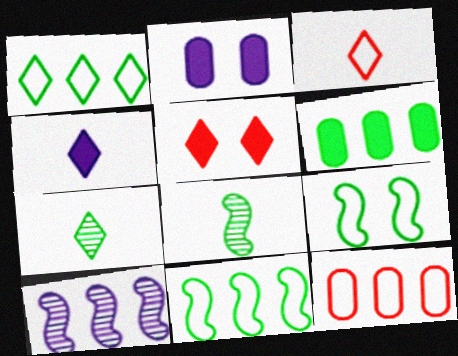[[3, 4, 7], 
[6, 7, 9]]